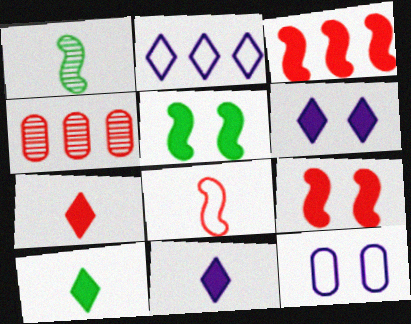[[7, 10, 11]]